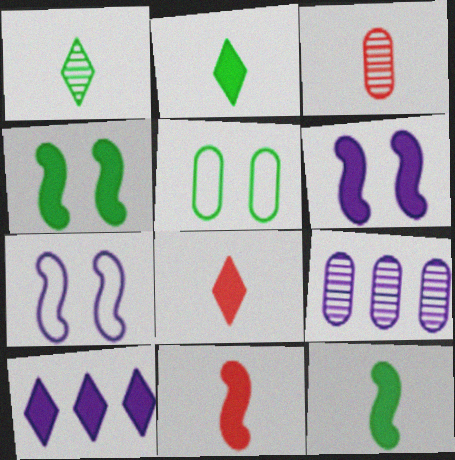[]